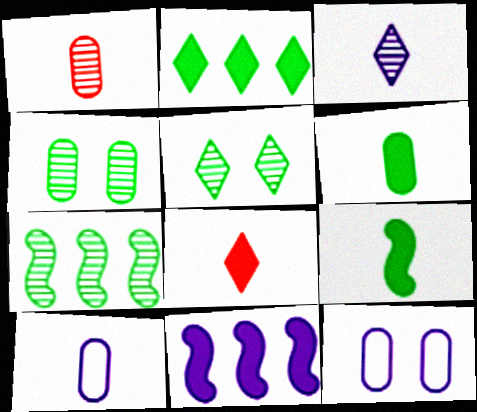[[1, 6, 10], 
[3, 11, 12], 
[7, 8, 12]]